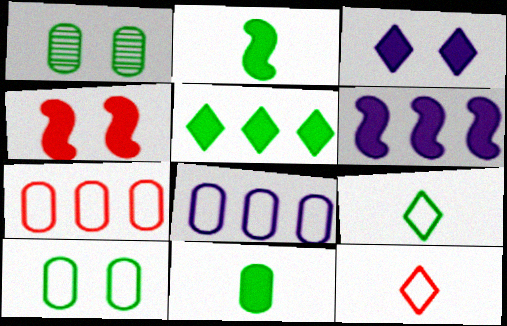[[1, 6, 12], 
[2, 4, 6]]